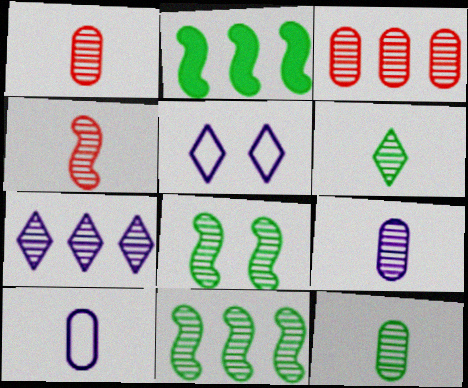[[1, 2, 5], 
[1, 7, 8], 
[1, 9, 12], 
[3, 7, 11], 
[4, 6, 9]]